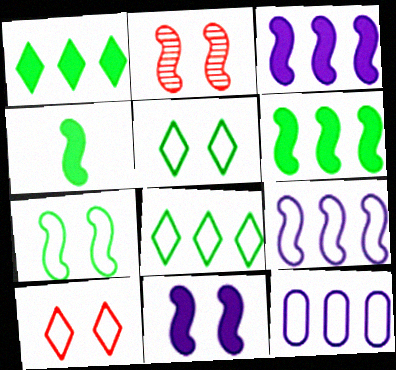[[2, 4, 9], 
[2, 7, 11]]